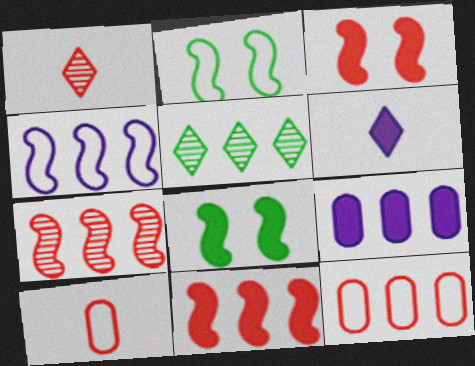[[1, 2, 9], 
[1, 3, 12]]